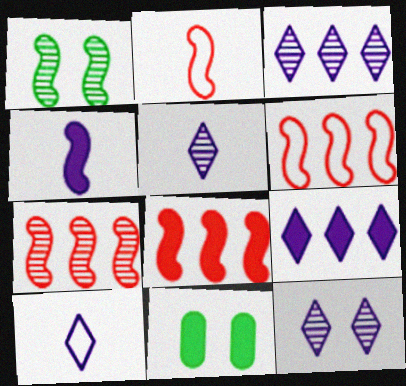[[1, 4, 6], 
[2, 3, 11], 
[3, 5, 12], 
[5, 6, 11], 
[6, 7, 8], 
[7, 10, 11], 
[9, 10, 12]]